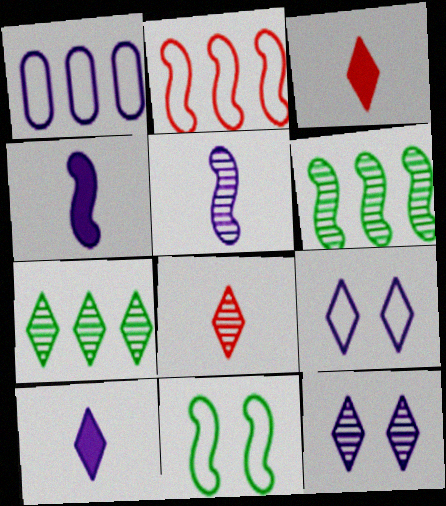[[1, 4, 12], 
[3, 7, 9], 
[7, 8, 12]]